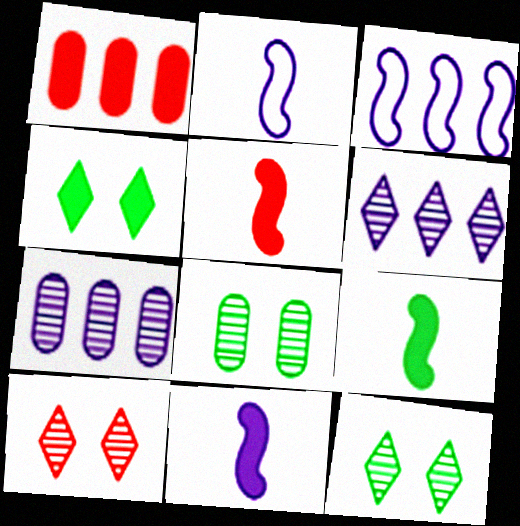[[1, 2, 12], 
[1, 4, 11], 
[5, 9, 11]]